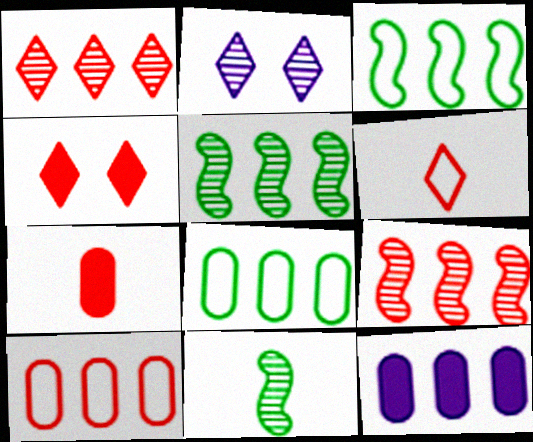[[1, 3, 12], 
[1, 4, 6], 
[2, 3, 7]]